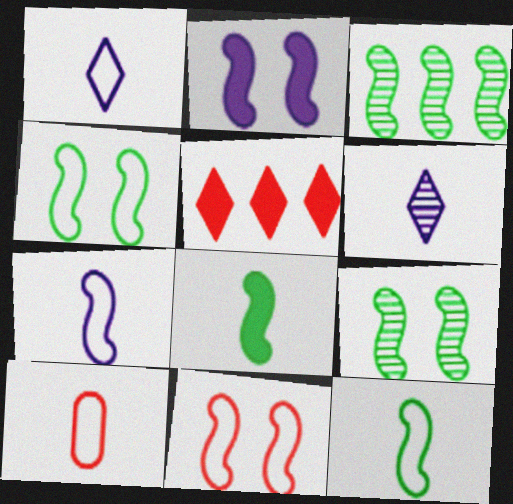[[1, 10, 12], 
[2, 9, 11], 
[3, 4, 8], 
[6, 8, 10]]